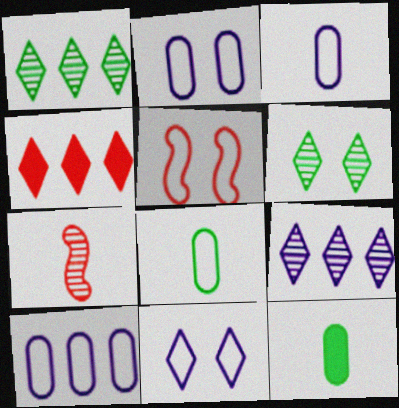[[2, 3, 10], 
[5, 9, 12]]